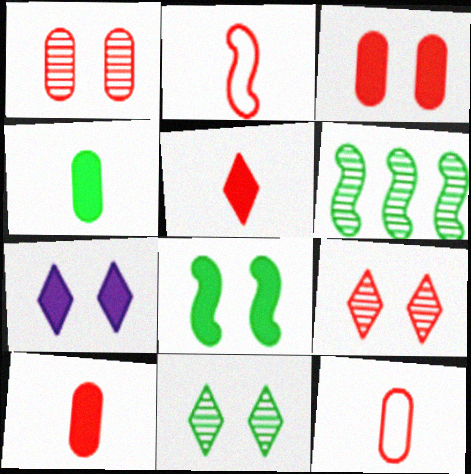[[3, 7, 8], 
[6, 7, 12]]